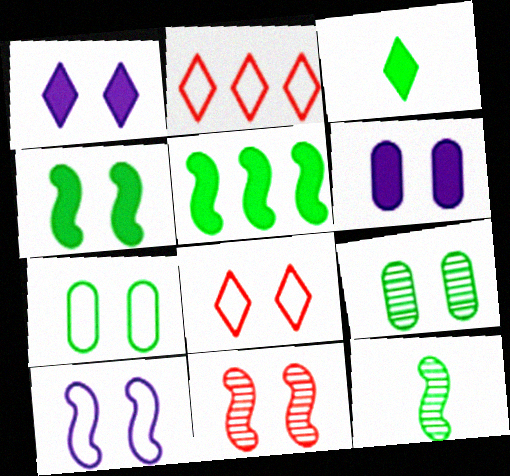[[1, 7, 11], 
[2, 6, 12], 
[4, 10, 11], 
[7, 8, 10]]